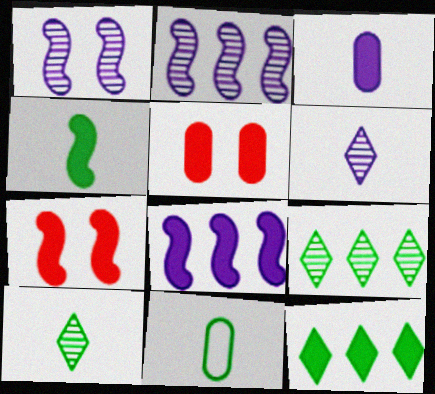[[3, 7, 12], 
[4, 7, 8], 
[4, 10, 11]]